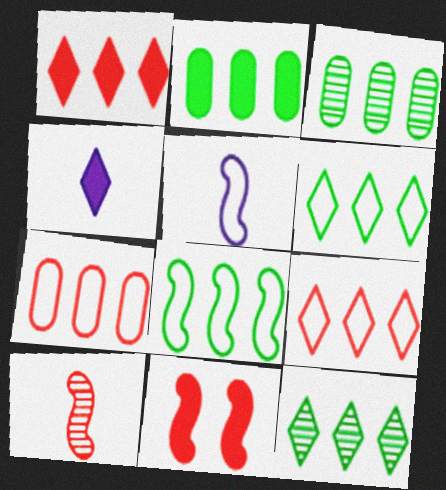[[2, 4, 11], 
[2, 8, 12]]